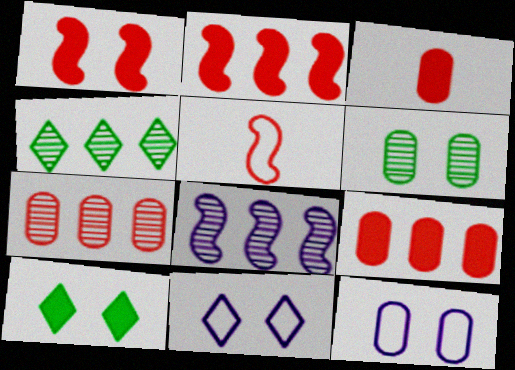[[1, 6, 11], 
[4, 7, 8]]